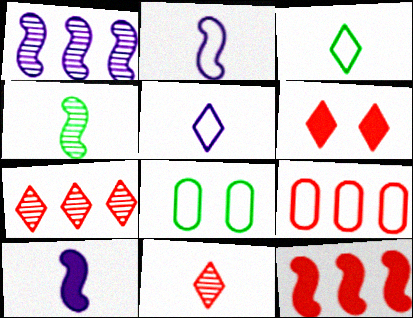[[7, 8, 10], 
[7, 9, 12]]